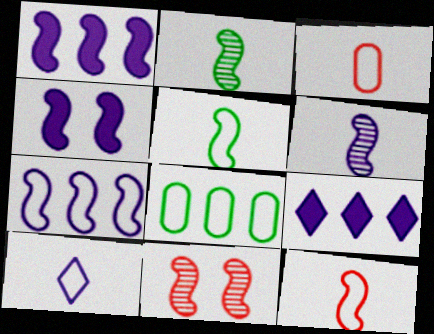[[1, 5, 11], 
[3, 5, 10], 
[4, 6, 7]]